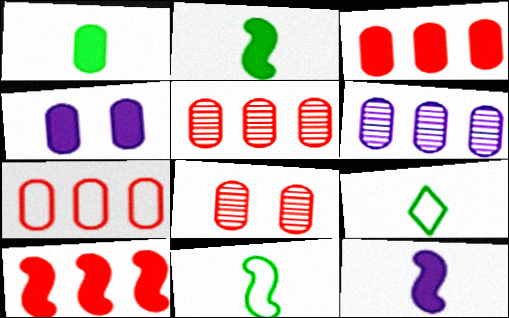[[1, 3, 4], 
[3, 5, 7]]